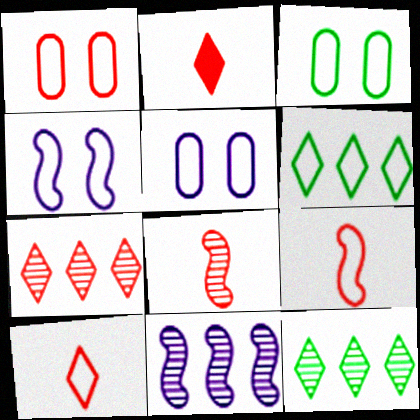[[1, 3, 5], 
[2, 3, 11], 
[5, 6, 9]]